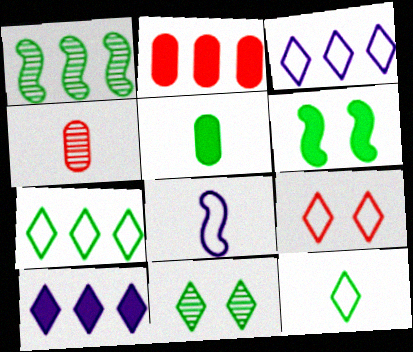[[1, 2, 3], 
[2, 8, 11], 
[3, 4, 6], 
[3, 9, 12]]